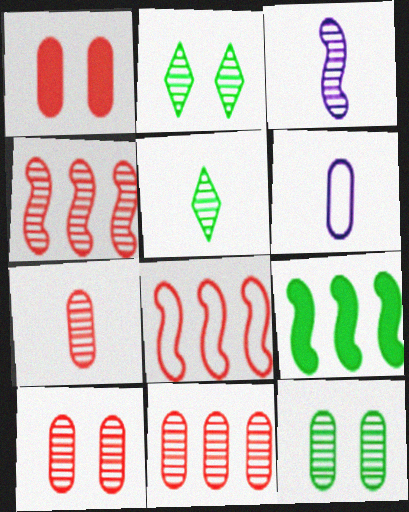[[2, 3, 11], 
[3, 5, 7], 
[7, 10, 11]]